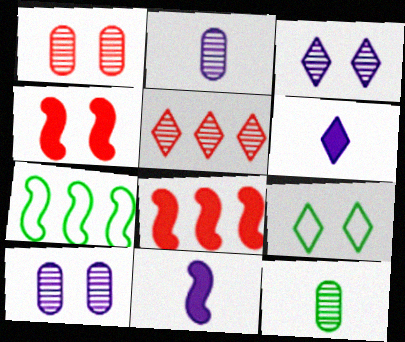[[1, 6, 7], 
[2, 8, 9], 
[4, 9, 10], 
[5, 6, 9]]